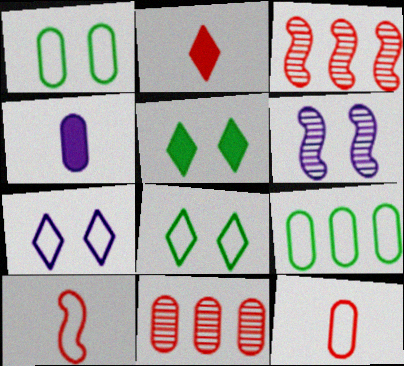[[1, 4, 11], 
[2, 6, 9], 
[3, 4, 8], 
[7, 9, 10]]